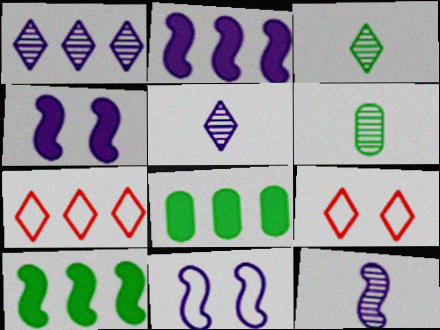[[2, 6, 9], 
[2, 11, 12], 
[4, 6, 7], 
[8, 9, 12]]